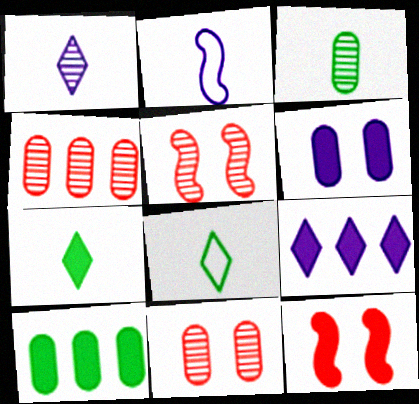[]